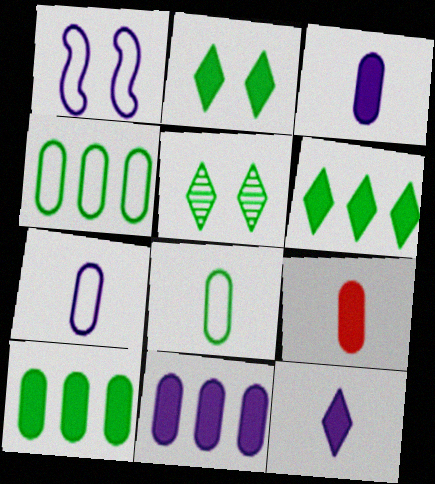[]